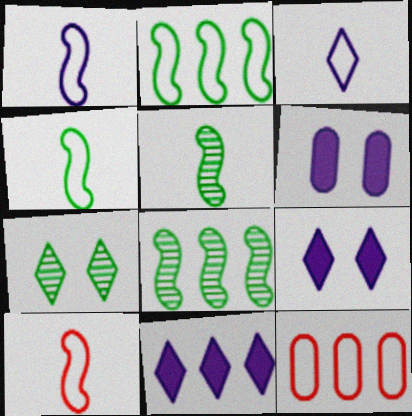[[1, 4, 10], 
[5, 9, 12], 
[8, 11, 12]]